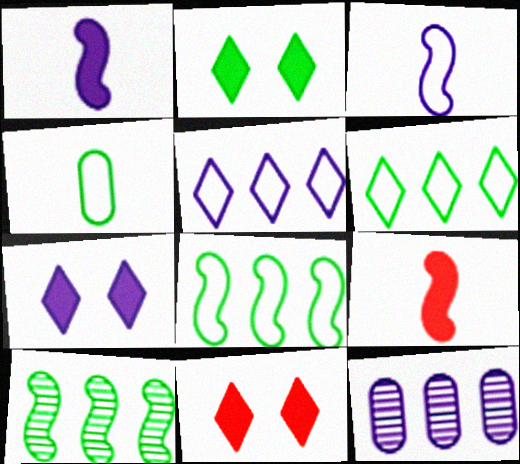[[2, 4, 10], 
[2, 7, 11], 
[3, 7, 12]]